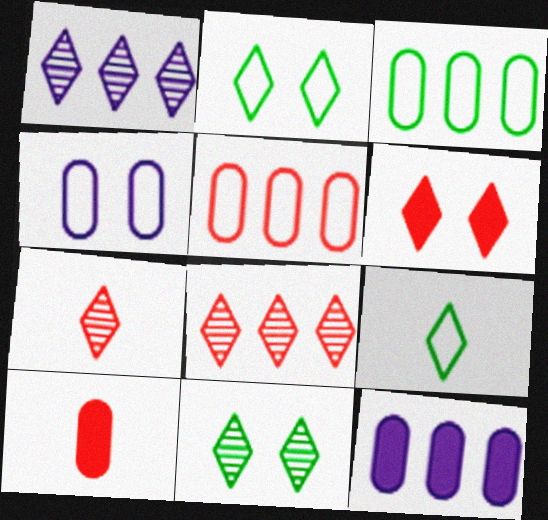[[1, 6, 9], 
[1, 7, 11]]